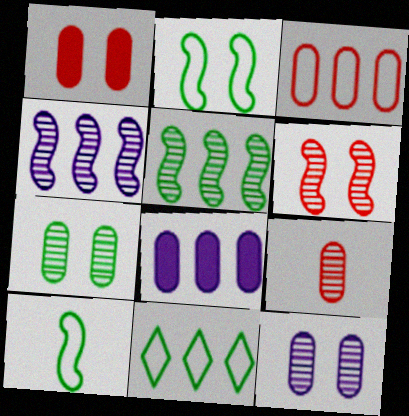[[1, 3, 9]]